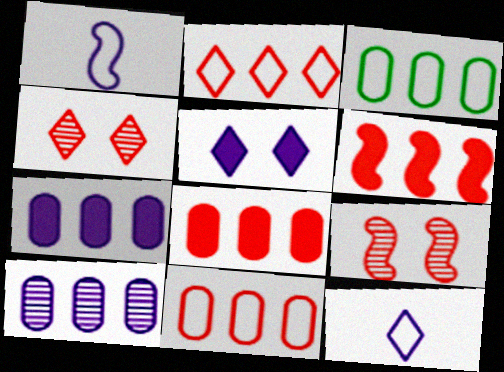[[1, 5, 10], 
[3, 8, 10]]